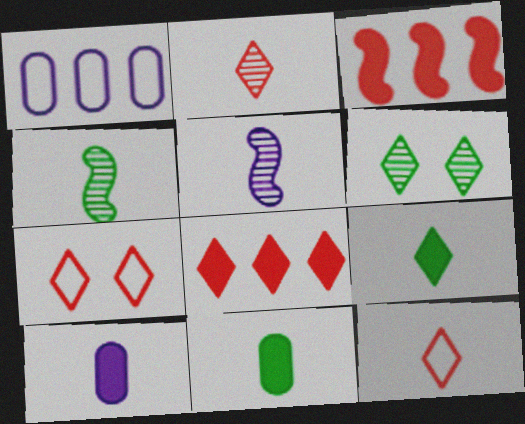[[2, 7, 8], 
[4, 10, 12], 
[5, 11, 12]]